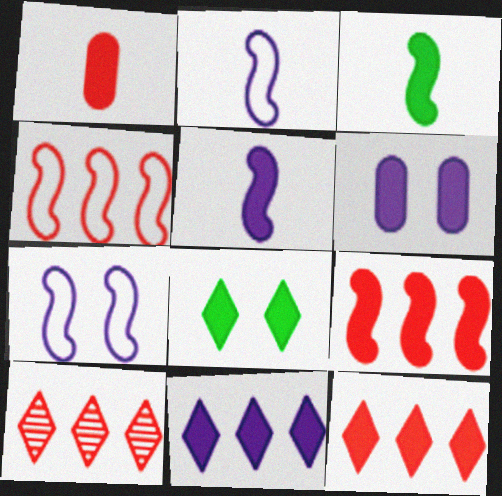[[3, 6, 12], 
[5, 6, 11]]